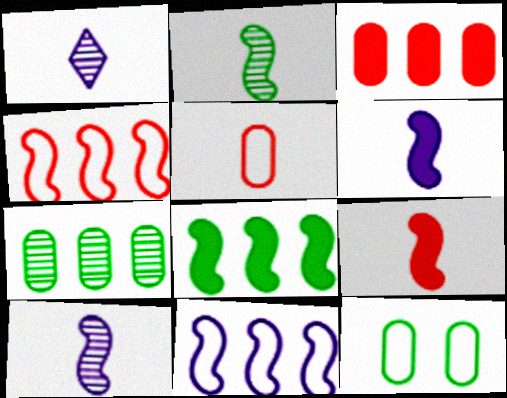[]